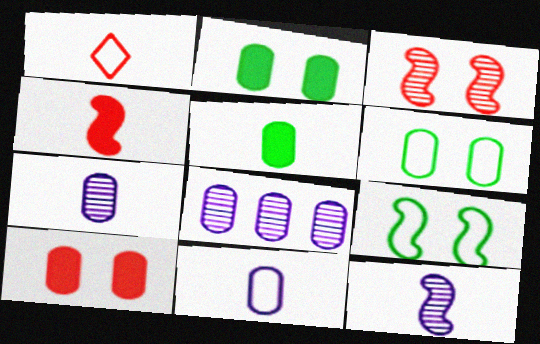[[1, 5, 12]]